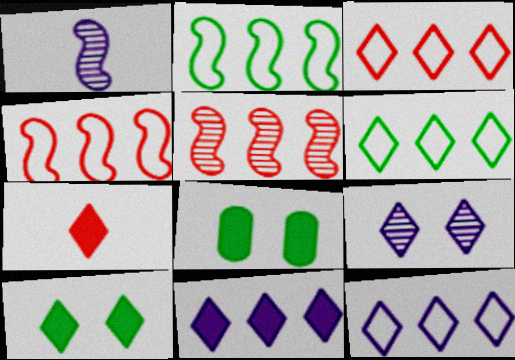[[1, 3, 8], 
[3, 6, 12], 
[6, 7, 9], 
[7, 10, 11]]